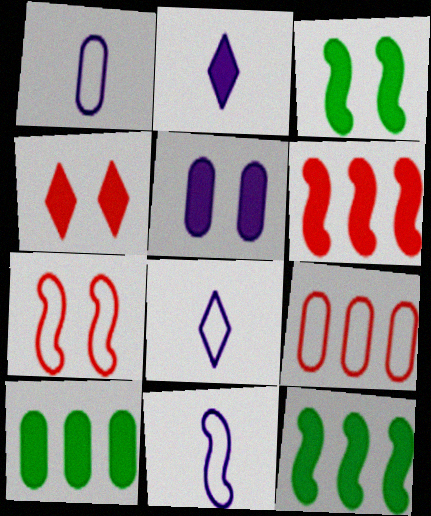[[1, 8, 11], 
[3, 4, 5]]